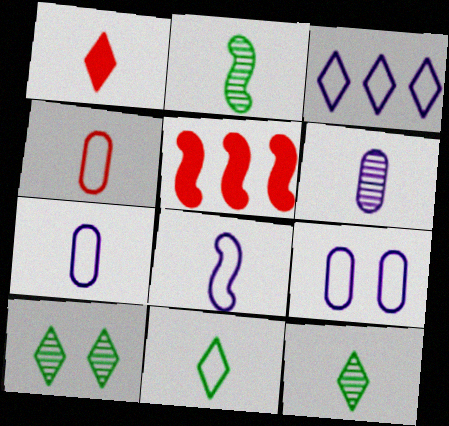[[1, 2, 7], 
[1, 3, 10], 
[3, 8, 9], 
[4, 8, 11], 
[5, 7, 10], 
[5, 9, 12]]